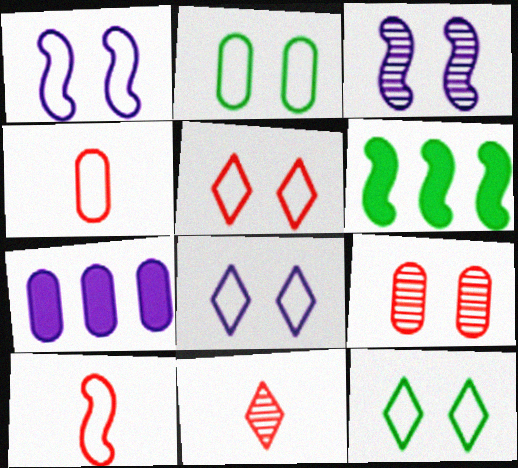[[1, 2, 5], 
[3, 6, 10], 
[5, 8, 12]]